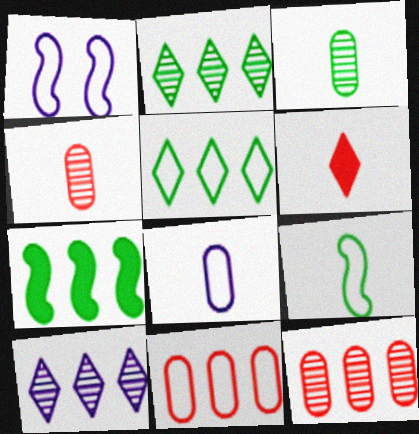[[7, 10, 11]]